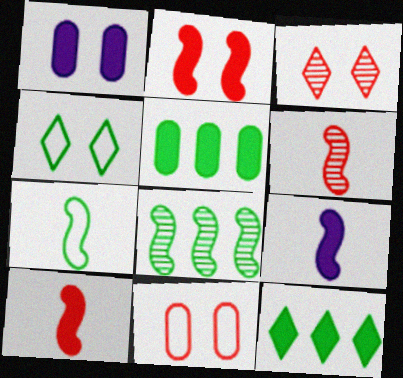[[1, 10, 12], 
[2, 3, 11], 
[6, 7, 9]]